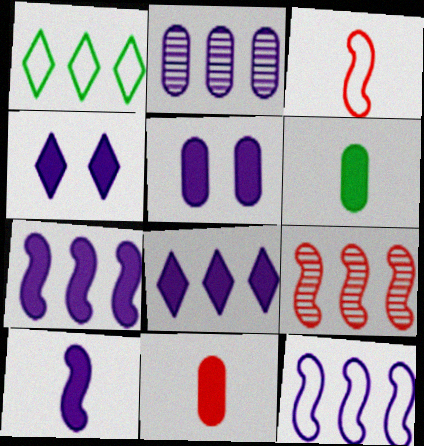[[2, 8, 12], 
[5, 8, 10]]